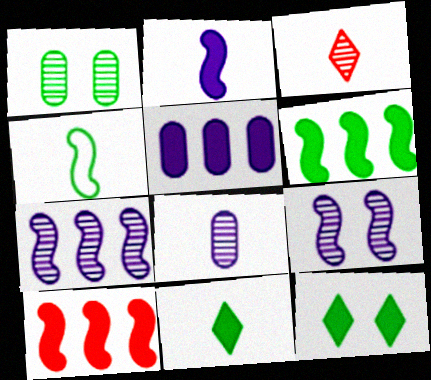[[1, 3, 7], 
[4, 9, 10]]